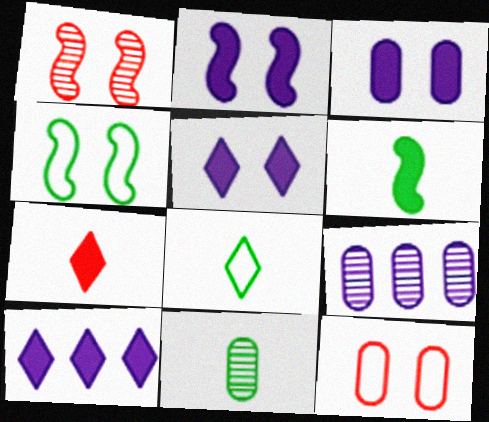[[1, 2, 4], 
[2, 3, 5], 
[4, 7, 9], 
[6, 8, 11]]